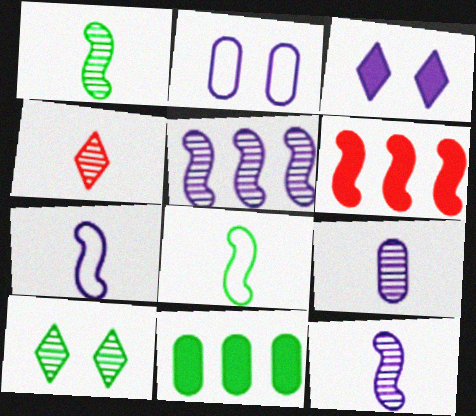[[1, 4, 9], 
[8, 10, 11]]